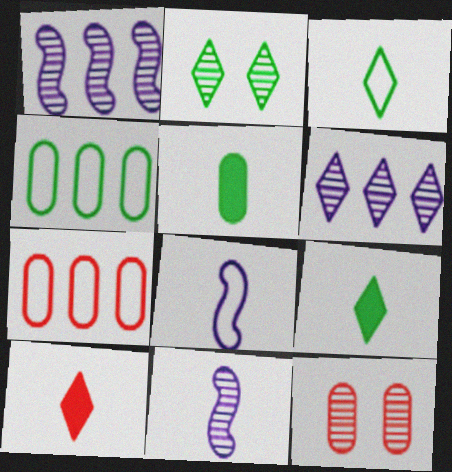[]